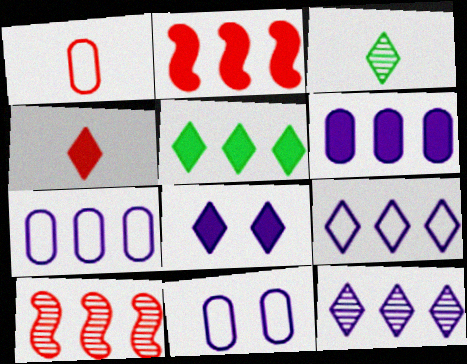[[2, 3, 11], 
[2, 5, 6], 
[4, 5, 8], 
[5, 7, 10]]